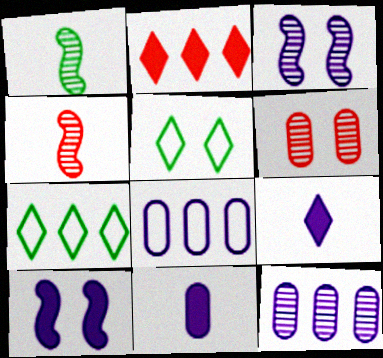[[3, 8, 9], 
[5, 6, 10]]